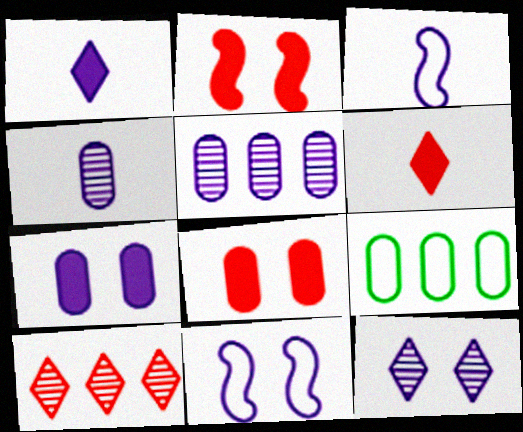[[1, 3, 4], 
[1, 5, 11], 
[4, 8, 9], 
[7, 11, 12]]